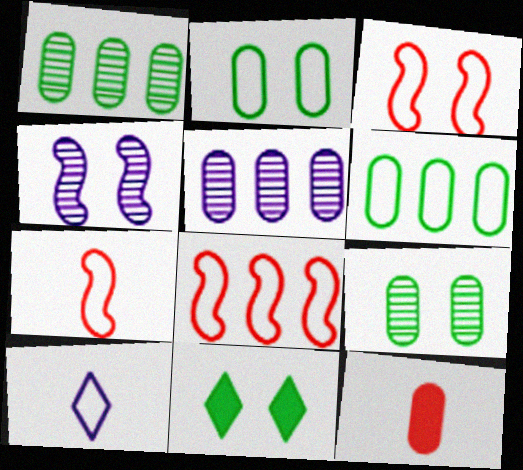[[2, 5, 12], 
[2, 8, 10], 
[3, 6, 10], 
[3, 7, 8], 
[5, 7, 11]]